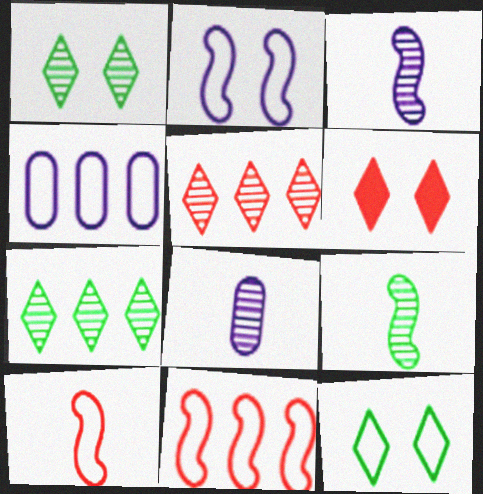[[4, 6, 9], 
[4, 10, 12]]